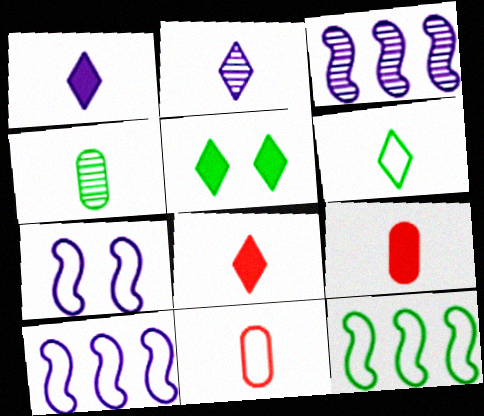[[2, 6, 8], 
[3, 5, 11], 
[4, 5, 12]]